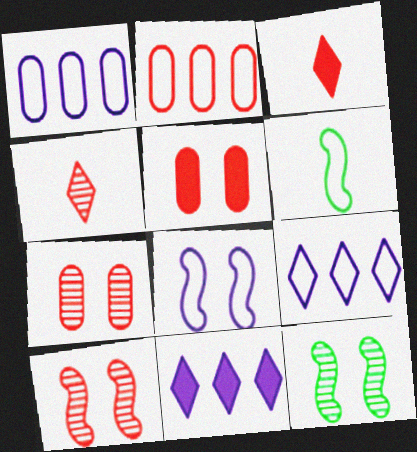[[1, 3, 12], 
[2, 3, 10], 
[6, 7, 11]]